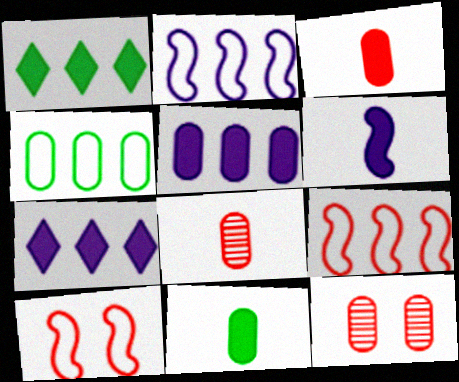[]